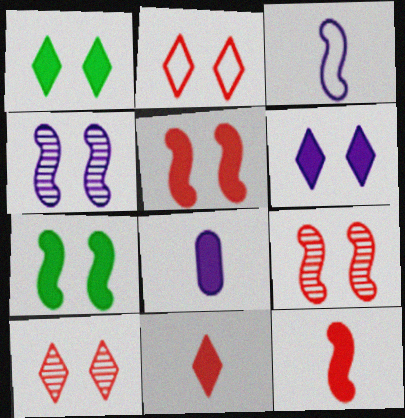[]